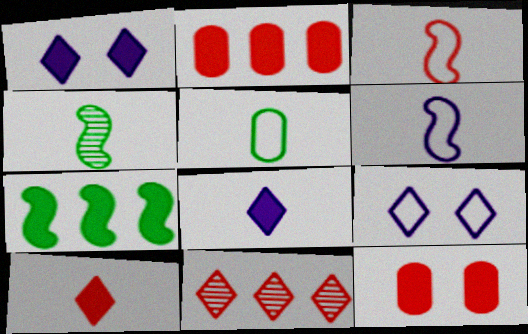[[2, 4, 9], 
[3, 11, 12], 
[7, 8, 12]]